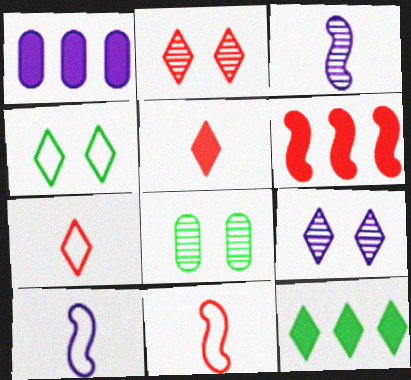[[1, 6, 12], 
[1, 9, 10], 
[7, 9, 12]]